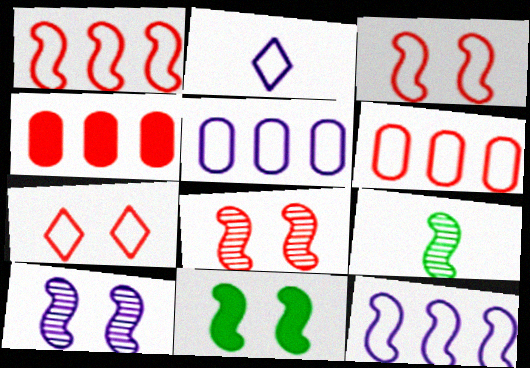[[3, 10, 11]]